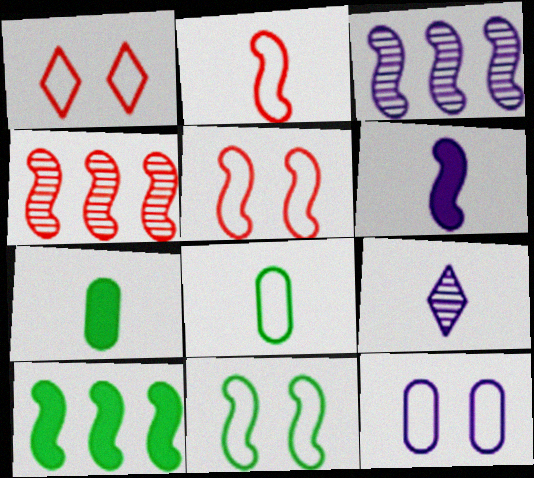[[1, 3, 7], 
[1, 11, 12], 
[2, 7, 9], 
[4, 6, 11]]